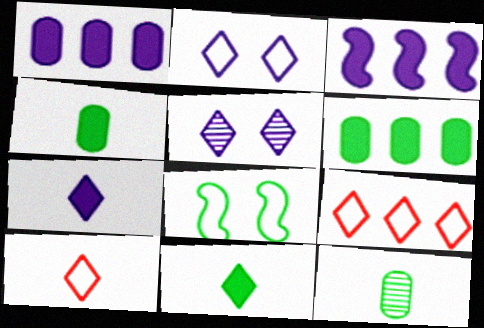[[5, 9, 11]]